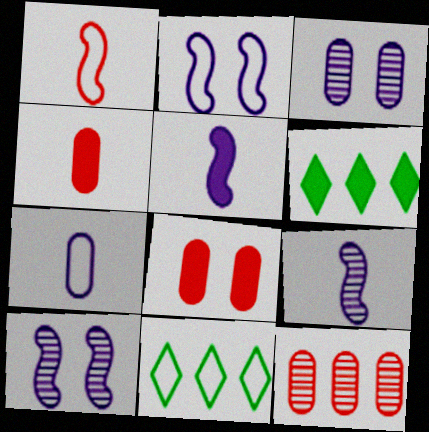[[1, 3, 6], 
[4, 10, 11], 
[5, 6, 8], 
[8, 9, 11]]